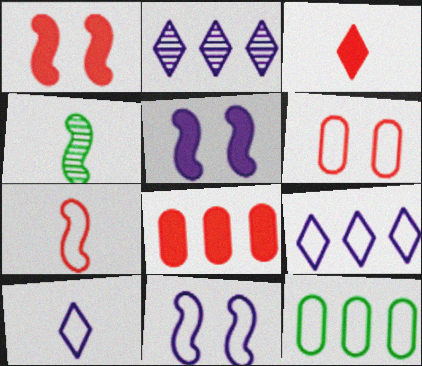[[1, 3, 8]]